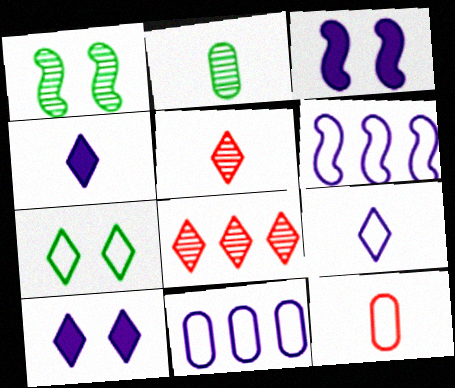[[4, 7, 8], 
[6, 7, 12]]